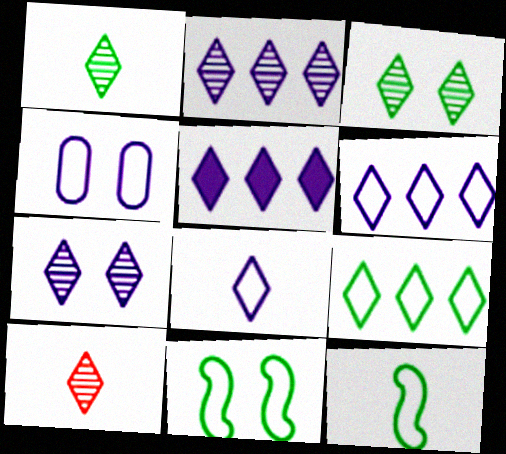[[2, 3, 10], 
[2, 5, 6], 
[5, 7, 8]]